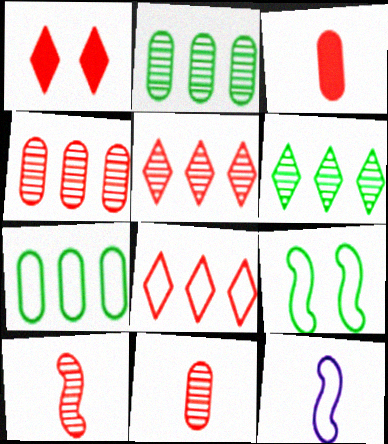[[1, 2, 12]]